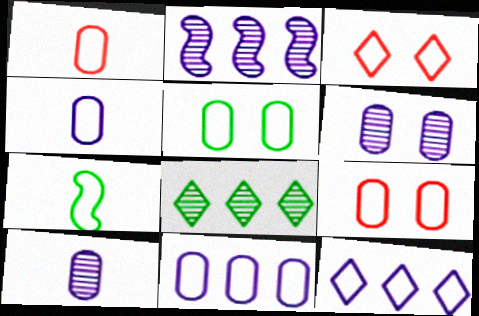[[1, 5, 11], 
[3, 7, 11], 
[7, 9, 12]]